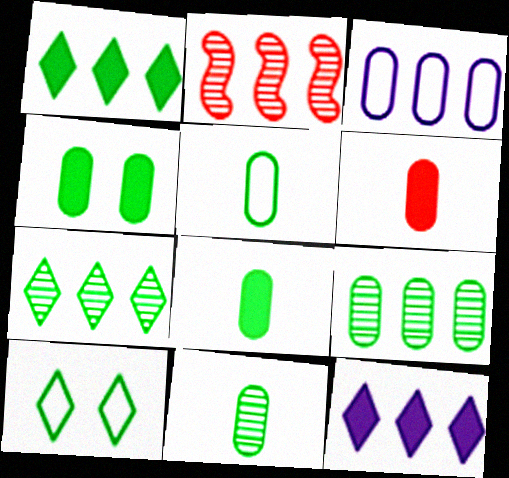[[1, 2, 3], 
[4, 5, 9], 
[5, 8, 11]]